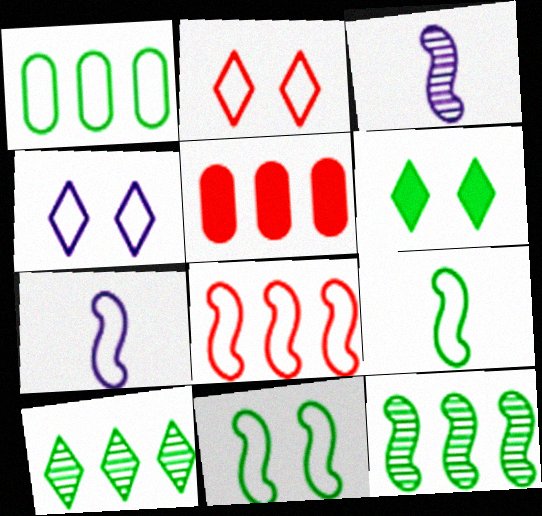[[1, 2, 7], 
[7, 8, 11]]